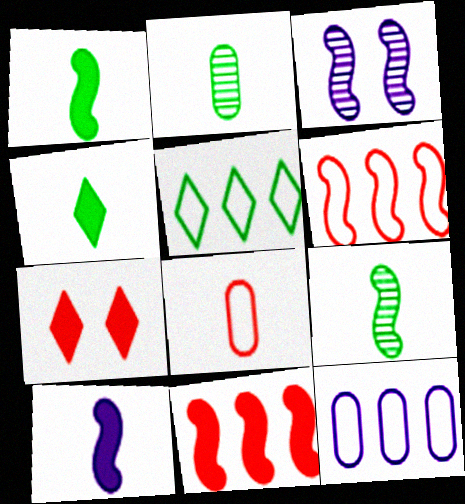[[1, 3, 6], 
[5, 6, 12], 
[7, 9, 12]]